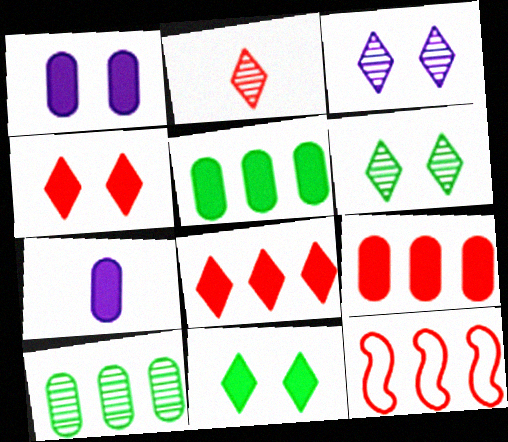[[6, 7, 12]]